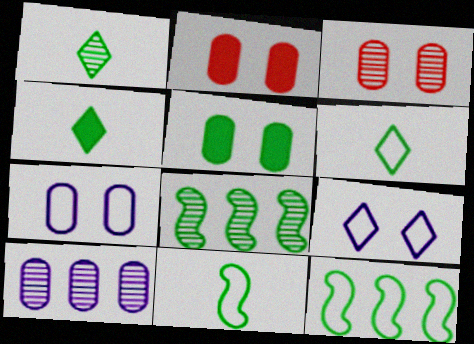[[1, 4, 6], 
[1, 5, 12], 
[3, 5, 7], 
[5, 6, 8]]